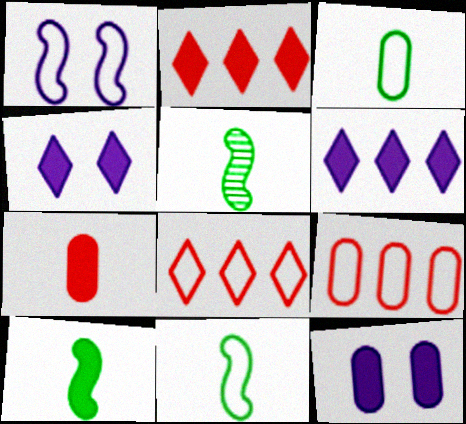[[1, 3, 8], 
[2, 10, 12], 
[4, 5, 9], 
[5, 8, 12], 
[5, 10, 11]]